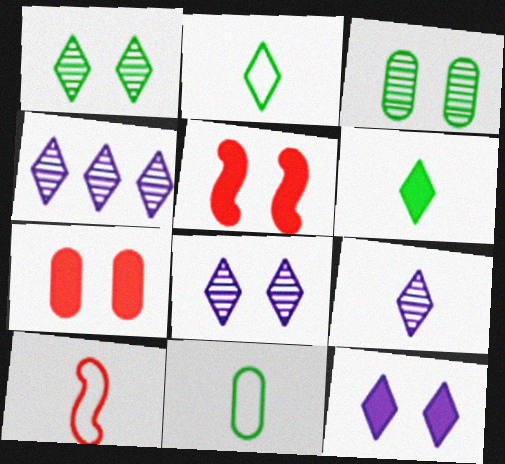[[4, 5, 11], 
[4, 8, 9]]